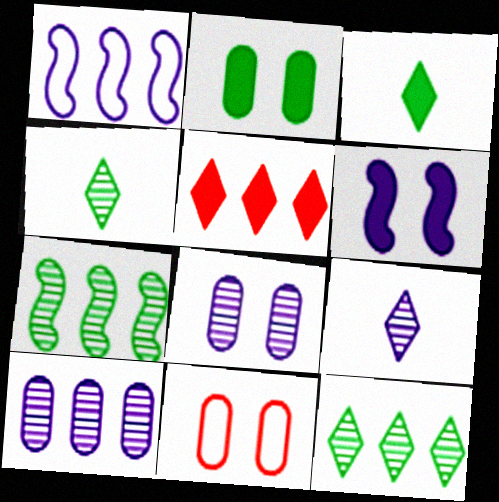[[2, 8, 11]]